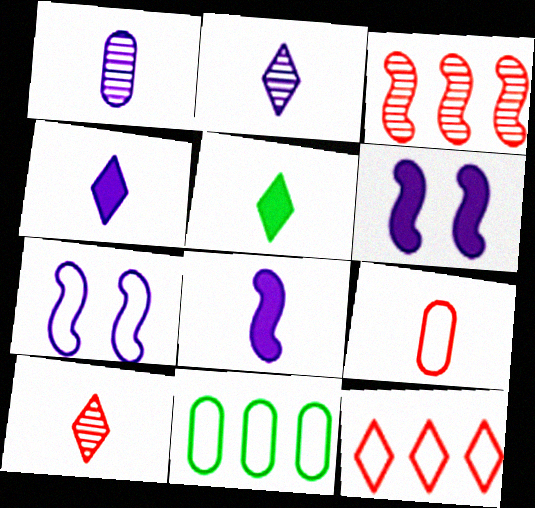[[6, 10, 11]]